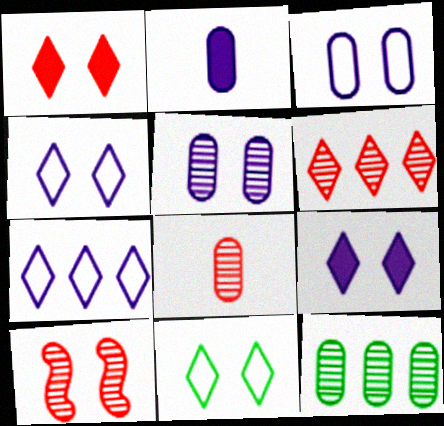[[5, 8, 12], 
[6, 8, 10]]